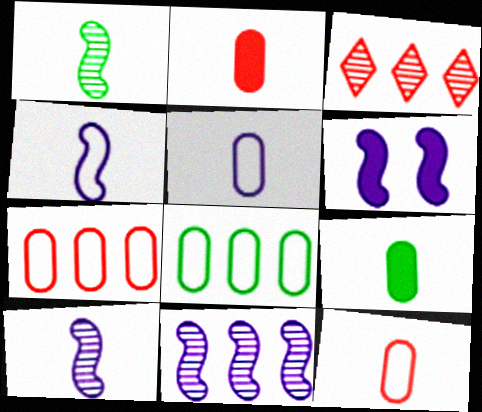[[4, 6, 11]]